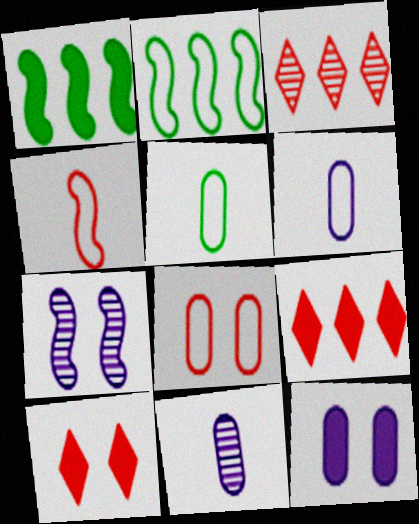[[1, 4, 7], 
[2, 10, 11], 
[5, 7, 9]]